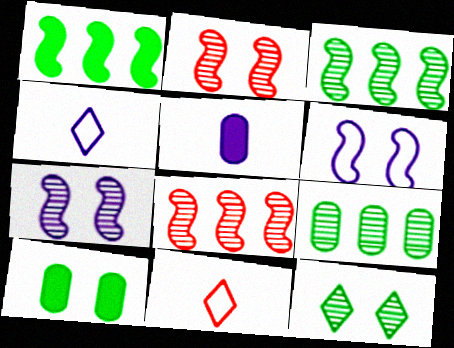[[4, 8, 10]]